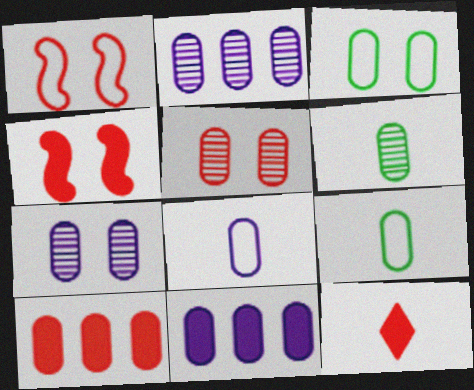[[2, 5, 6], 
[4, 10, 12], 
[5, 9, 11], 
[7, 8, 11], 
[7, 9, 10]]